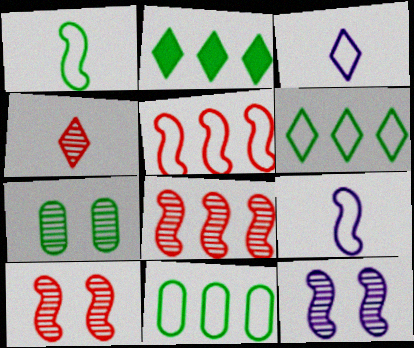[[1, 2, 7]]